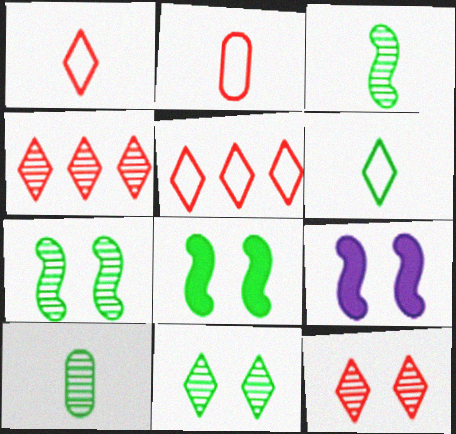[[5, 9, 10]]